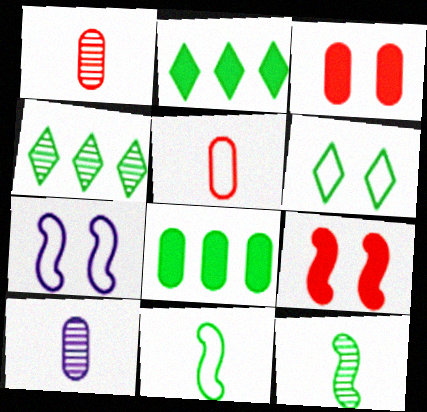[[1, 2, 7], 
[6, 8, 12]]